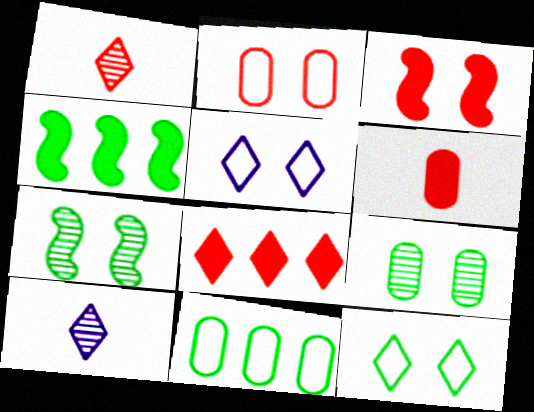[[2, 4, 10], 
[3, 5, 9], 
[3, 6, 8], 
[3, 10, 11], 
[8, 10, 12]]